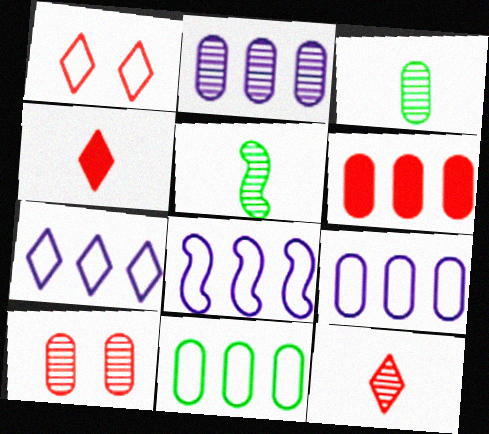[[2, 3, 10], 
[2, 6, 11], 
[7, 8, 9]]